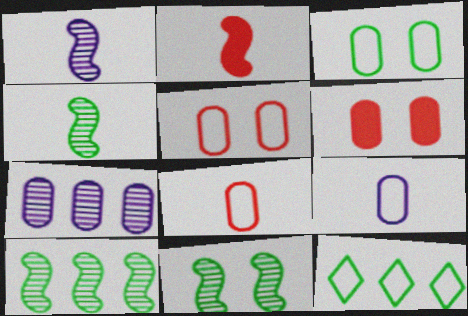[[1, 6, 12], 
[4, 10, 11]]